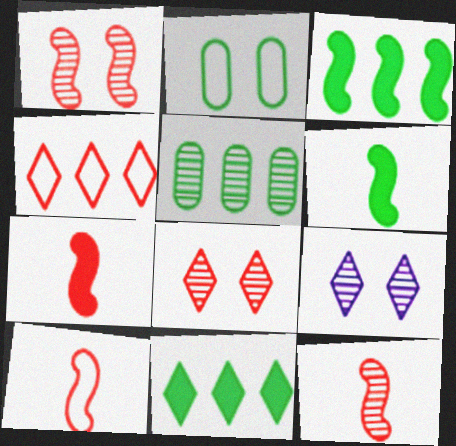[[5, 9, 12], 
[7, 10, 12]]